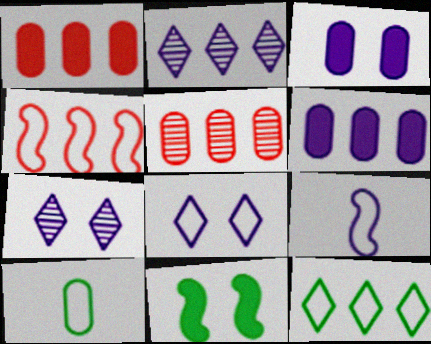[[2, 3, 9], 
[3, 5, 10], 
[4, 8, 10], 
[6, 7, 9]]